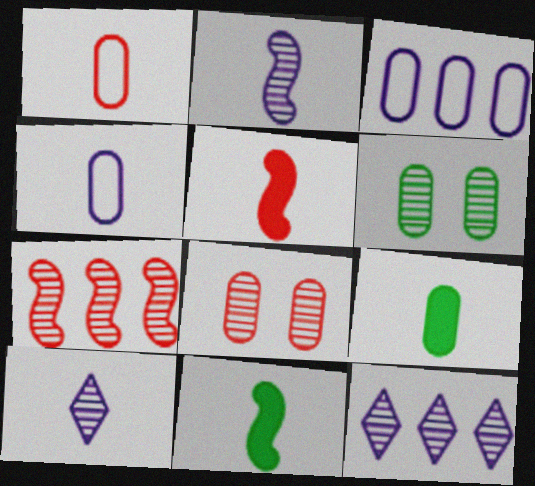[[1, 10, 11], 
[3, 8, 9], 
[6, 7, 10]]